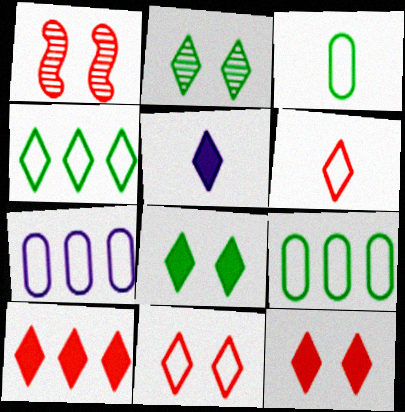[[1, 5, 9], 
[5, 8, 10]]